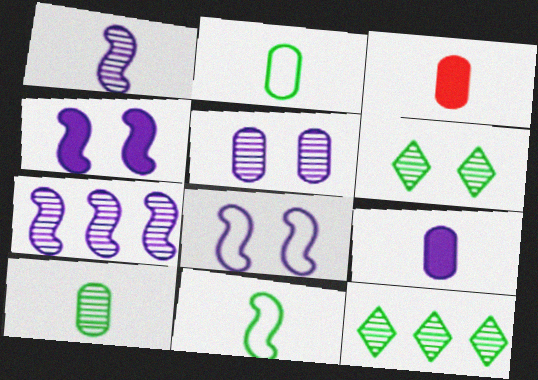[[3, 8, 12]]